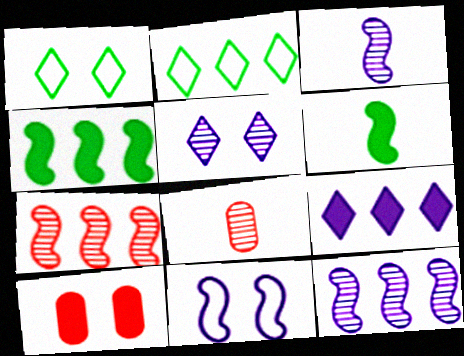[[2, 3, 10], 
[6, 7, 11], 
[6, 9, 10]]